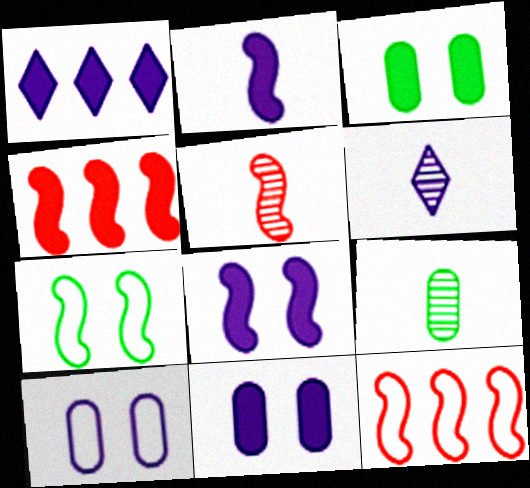[[1, 2, 11], 
[3, 6, 12], 
[5, 6, 9]]